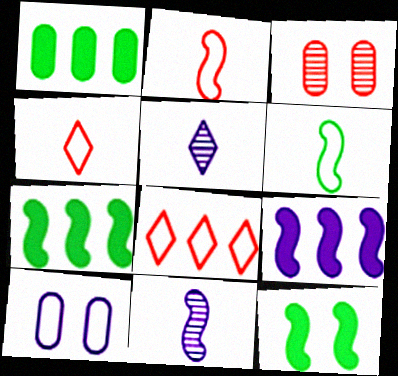[[5, 9, 10], 
[6, 8, 10]]